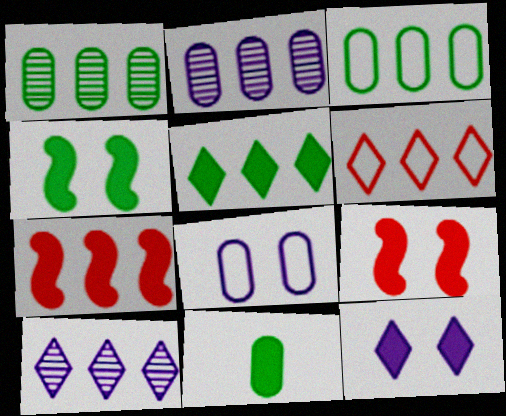[[3, 7, 10], 
[4, 5, 11], 
[5, 6, 10], 
[7, 11, 12]]